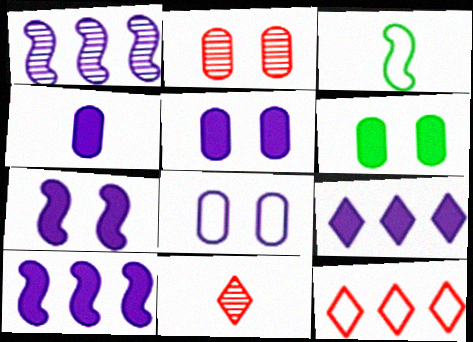[[2, 3, 9], 
[2, 6, 8], 
[3, 4, 11], 
[3, 8, 12], 
[4, 7, 9]]